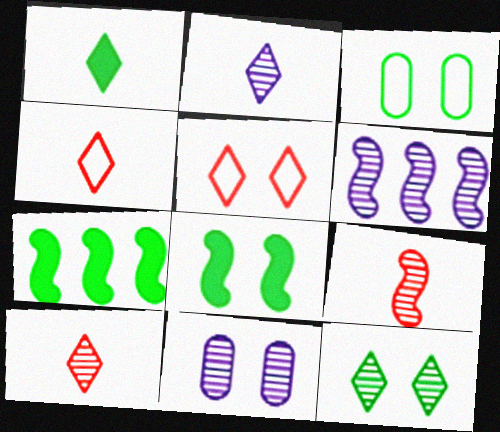[[1, 2, 4], 
[2, 6, 11], 
[3, 8, 12], 
[4, 7, 11], 
[5, 8, 11]]